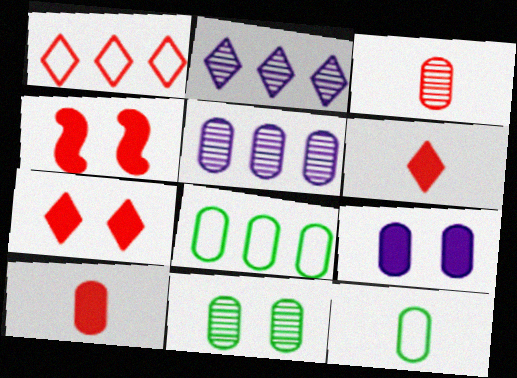[[1, 3, 4], 
[2, 4, 12], 
[3, 5, 11], 
[3, 8, 9]]